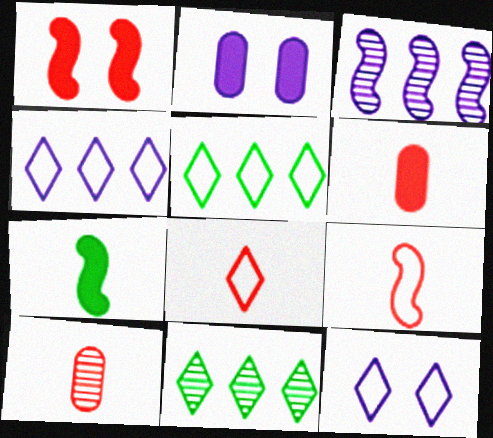[[2, 9, 11], 
[5, 8, 12]]